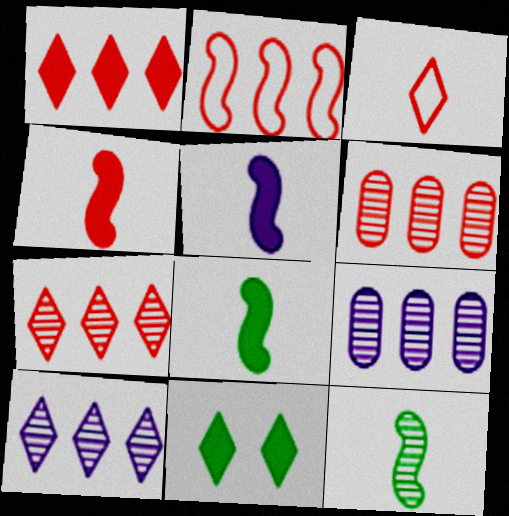[[1, 2, 6], 
[3, 10, 11], 
[4, 5, 8]]